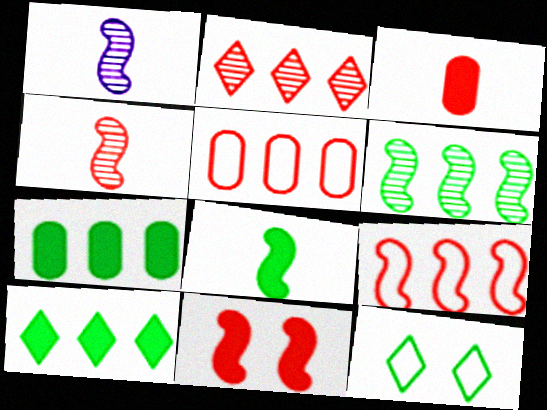[[4, 9, 11]]